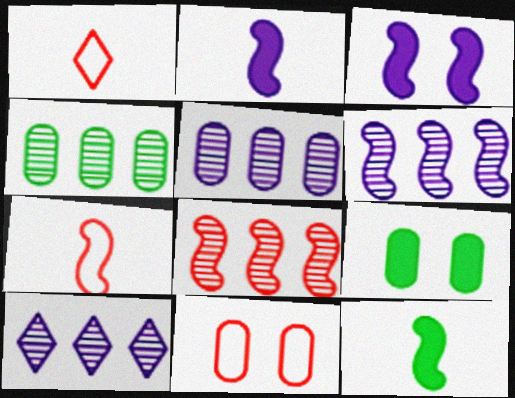[[1, 3, 4], 
[1, 6, 9], 
[4, 8, 10], 
[5, 6, 10], 
[7, 9, 10], 
[10, 11, 12]]